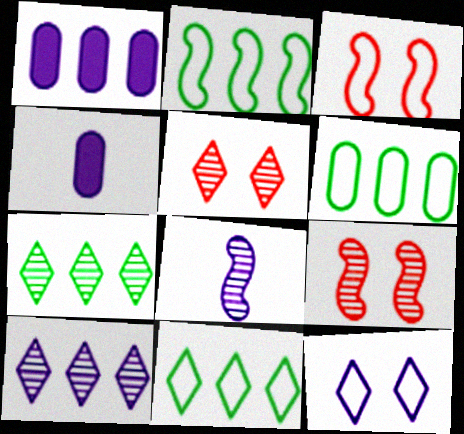[[1, 8, 12], 
[2, 4, 5], 
[2, 6, 11], 
[3, 4, 7], 
[4, 9, 11]]